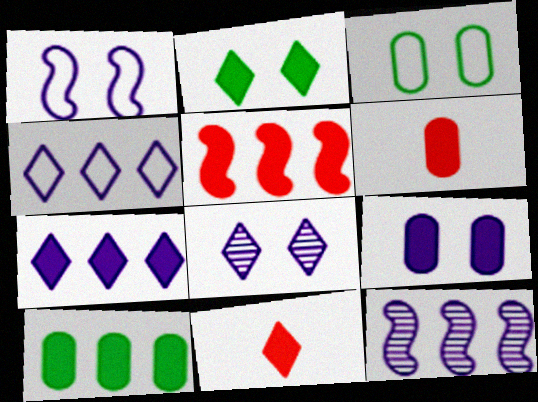[[1, 8, 9], 
[2, 7, 11], 
[3, 11, 12], 
[5, 7, 10], 
[6, 9, 10]]